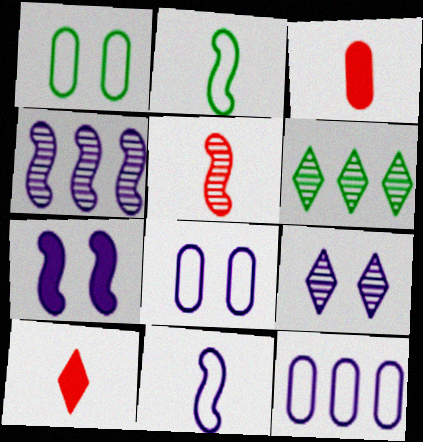[[1, 4, 10], 
[4, 7, 11], 
[7, 8, 9]]